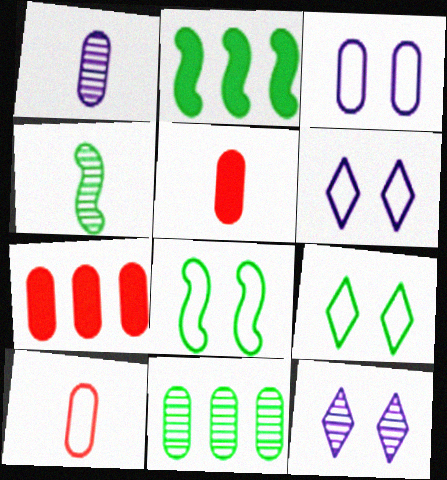[[2, 4, 8], 
[2, 10, 12], 
[3, 5, 11], 
[4, 6, 7]]